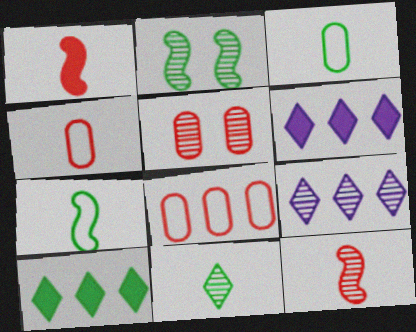[[2, 3, 10], 
[2, 4, 6], 
[5, 6, 7]]